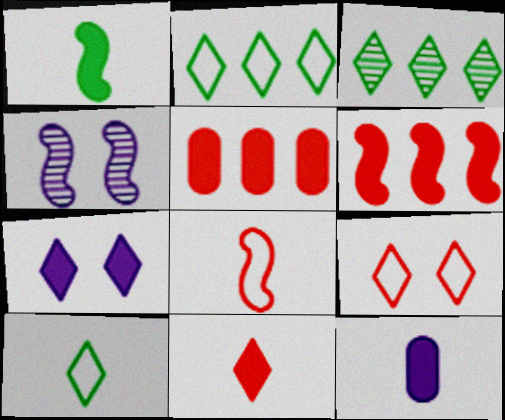[[1, 5, 7], 
[1, 11, 12], 
[4, 5, 10]]